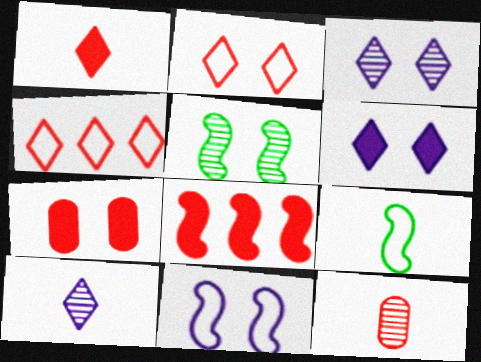[[1, 7, 8], 
[2, 8, 12]]